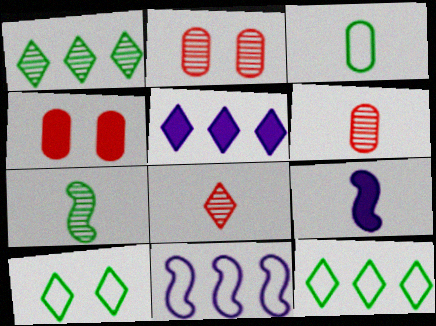[[2, 9, 12], 
[3, 8, 9], 
[5, 8, 10]]